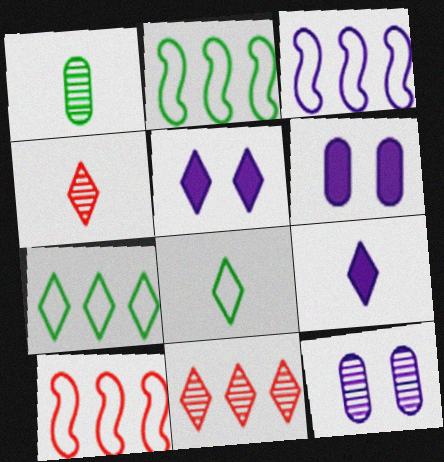[[1, 5, 10], 
[2, 3, 10], 
[2, 4, 6], 
[3, 9, 12], 
[4, 5, 7], 
[4, 8, 9], 
[5, 8, 11]]